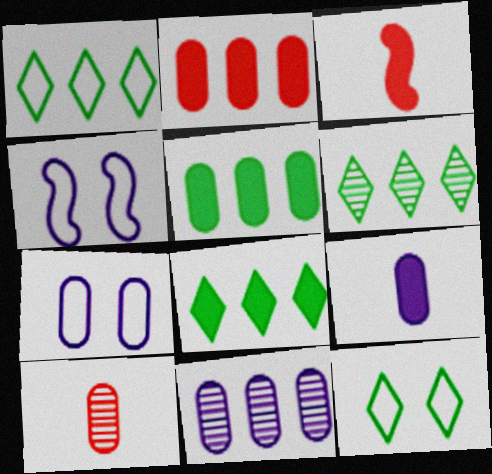[[1, 6, 8], 
[3, 6, 7], 
[3, 11, 12], 
[4, 8, 10], 
[5, 7, 10], 
[7, 9, 11]]